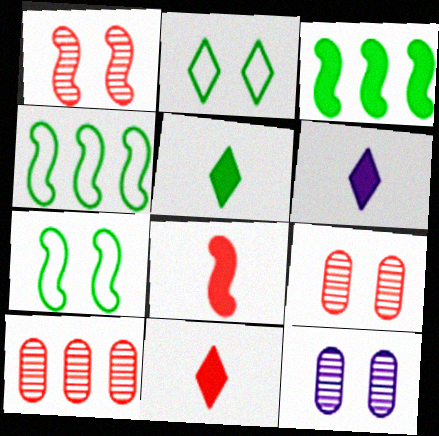[[4, 6, 9], 
[4, 11, 12], 
[5, 6, 11], 
[6, 7, 10]]